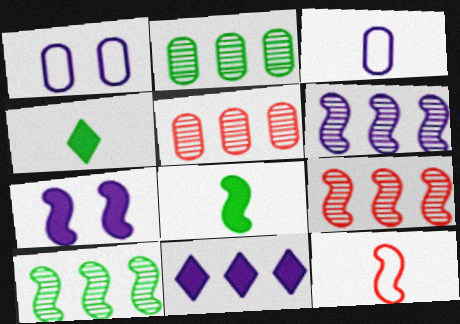[[1, 4, 9], 
[6, 9, 10], 
[7, 10, 12]]